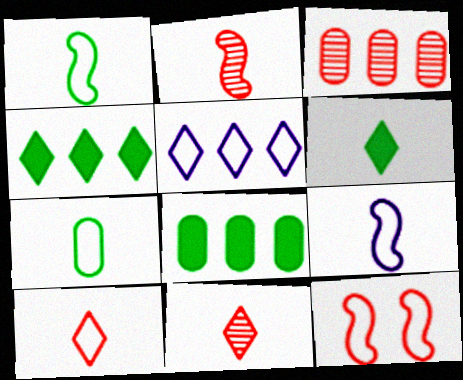[[5, 7, 12], 
[7, 9, 10]]